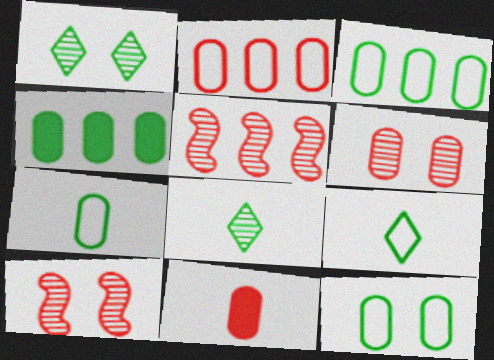[[2, 6, 11], 
[3, 7, 12]]